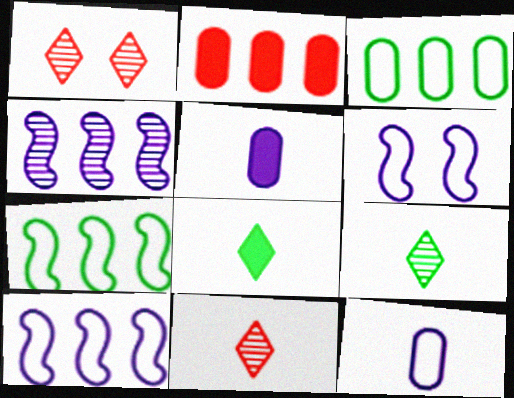[[1, 5, 7], 
[2, 6, 9]]